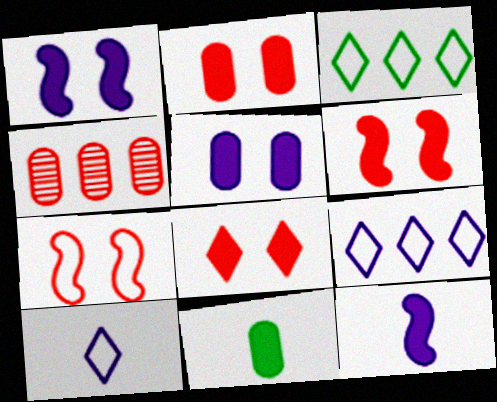[[2, 6, 8]]